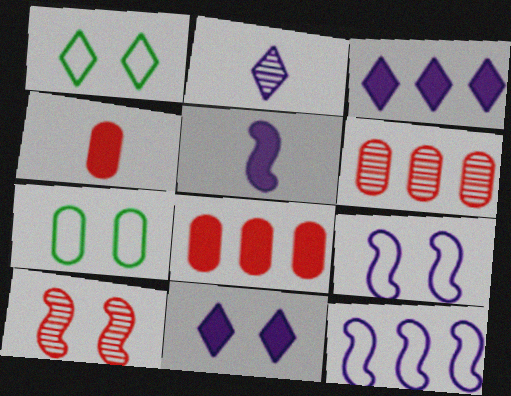[[1, 5, 6], 
[7, 10, 11]]